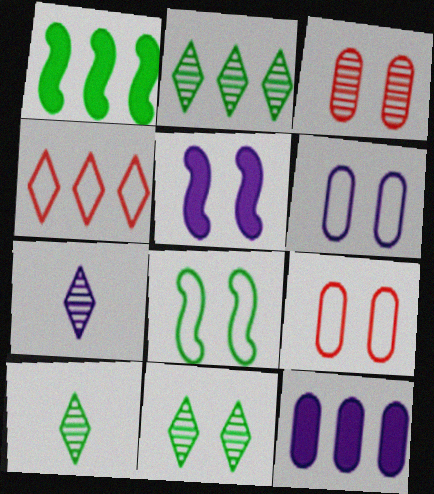[[1, 7, 9], 
[2, 10, 11], 
[5, 9, 11]]